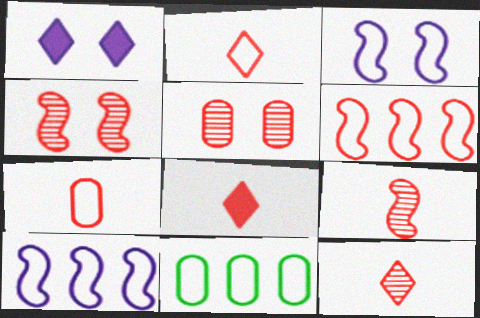[[1, 9, 11], 
[2, 3, 11], 
[2, 8, 12], 
[5, 6, 8], 
[7, 8, 9]]